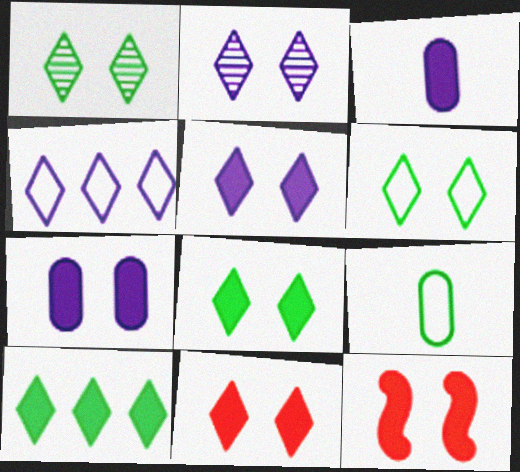[[1, 6, 8], 
[2, 6, 11], 
[3, 10, 12], 
[5, 8, 11], 
[7, 8, 12]]